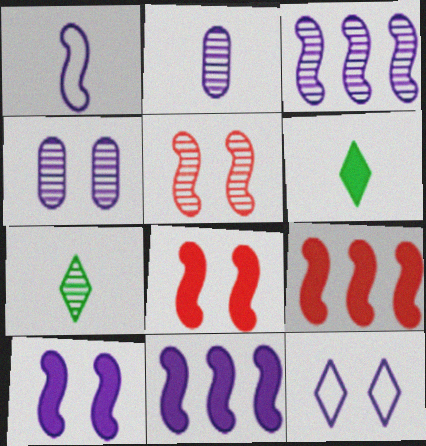[[1, 3, 10], 
[2, 11, 12], 
[4, 10, 12]]